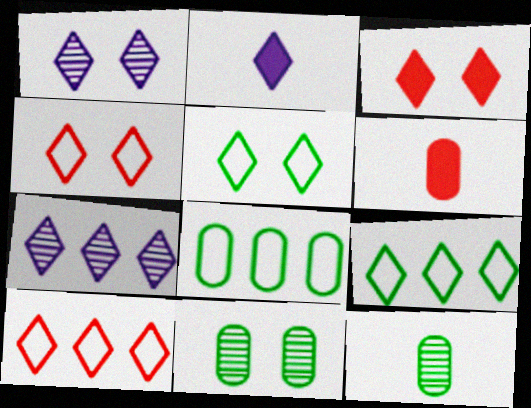[[1, 3, 5]]